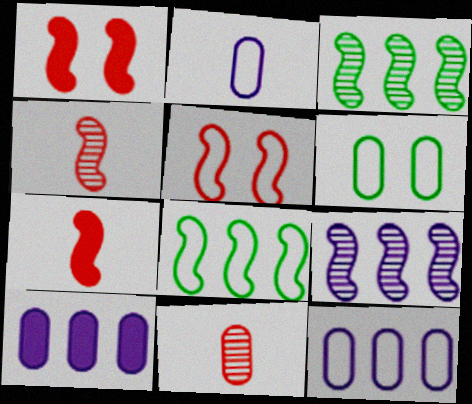[[6, 10, 11]]